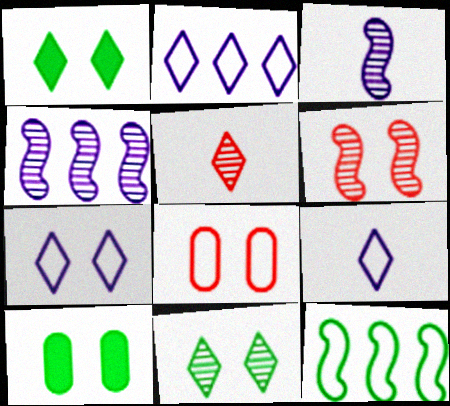[[1, 2, 5], 
[2, 7, 9], 
[6, 7, 10], 
[8, 9, 12]]